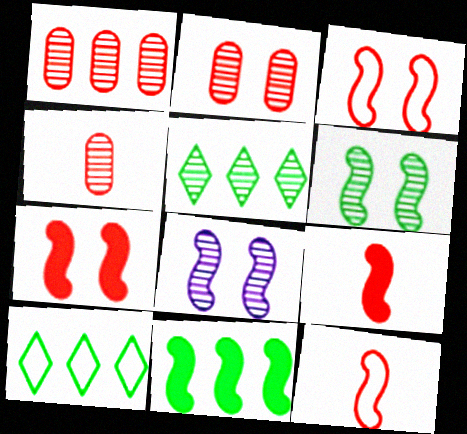[[1, 2, 4], 
[4, 5, 8], 
[8, 11, 12]]